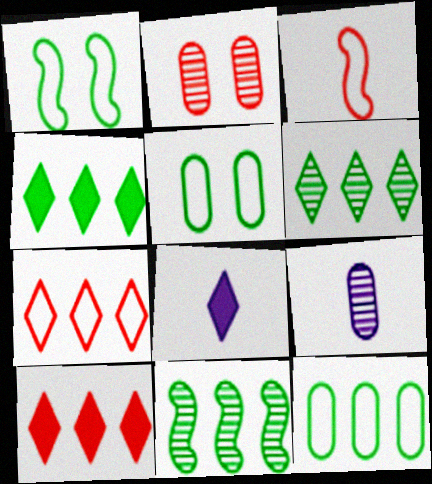[[1, 9, 10], 
[2, 3, 10], 
[4, 11, 12]]